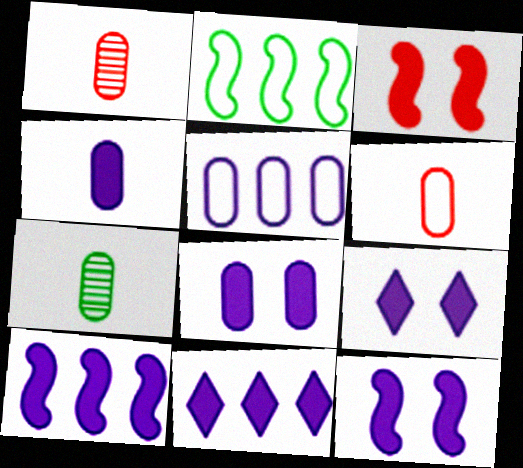[[1, 2, 9], 
[4, 6, 7], 
[4, 9, 10], 
[4, 11, 12], 
[8, 9, 12]]